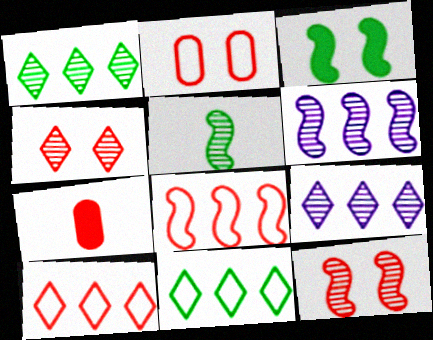[[4, 7, 8], 
[5, 6, 12], 
[7, 10, 12]]